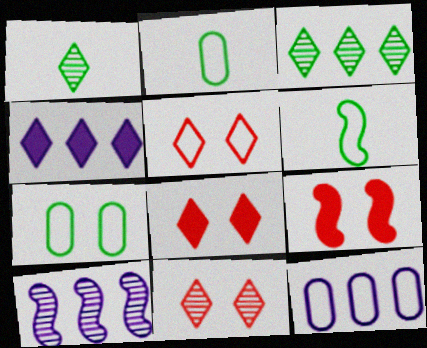[[1, 4, 5], 
[1, 9, 12], 
[2, 8, 10], 
[4, 10, 12], 
[5, 6, 12], 
[5, 8, 11], 
[6, 9, 10]]